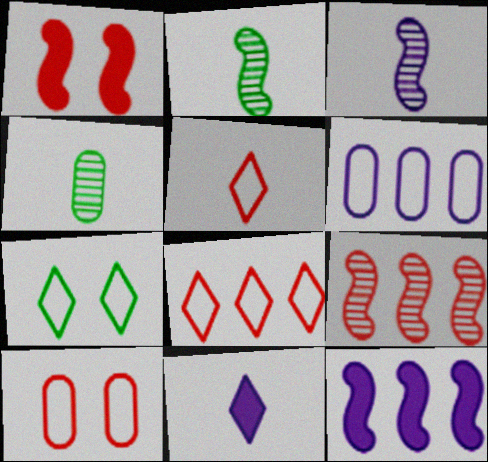[]